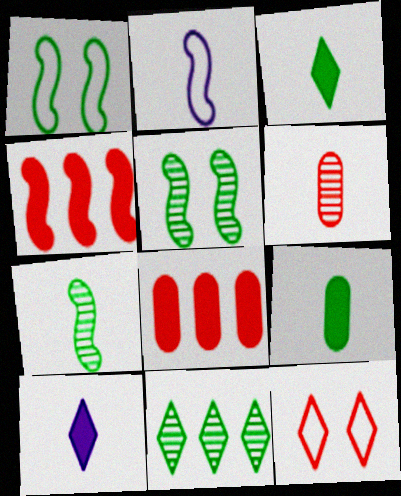[[1, 9, 11], 
[2, 3, 6], 
[2, 4, 5], 
[4, 6, 12], 
[10, 11, 12]]